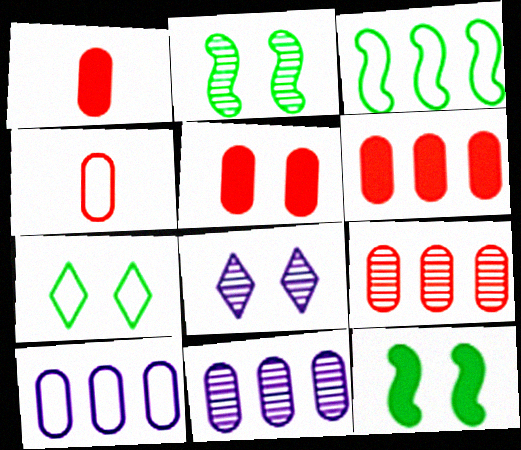[[1, 3, 8], 
[1, 5, 6], 
[4, 5, 9]]